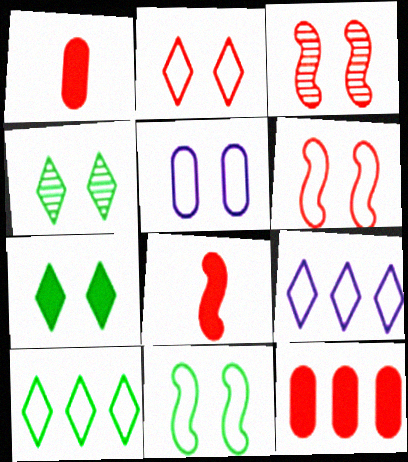[[2, 5, 11], 
[3, 5, 7]]